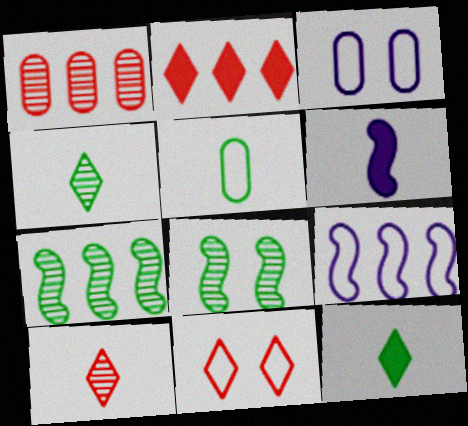[[2, 10, 11], 
[5, 6, 10], 
[5, 9, 11]]